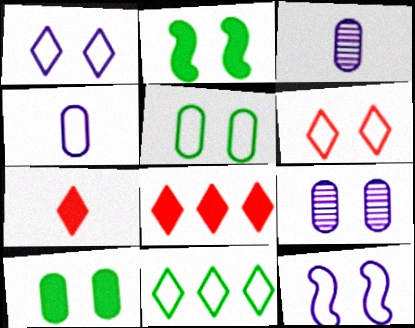[[2, 6, 9], 
[5, 6, 12]]